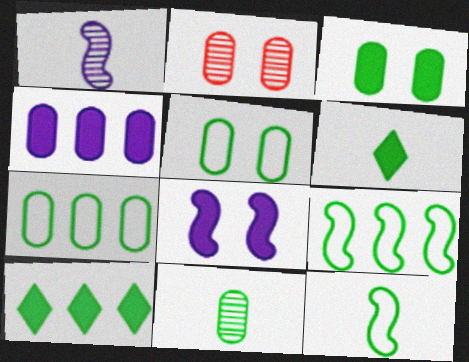[[3, 7, 11], 
[6, 11, 12]]